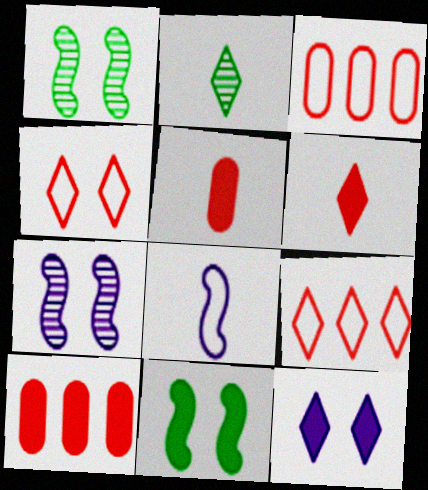[[2, 5, 8], 
[2, 9, 12]]